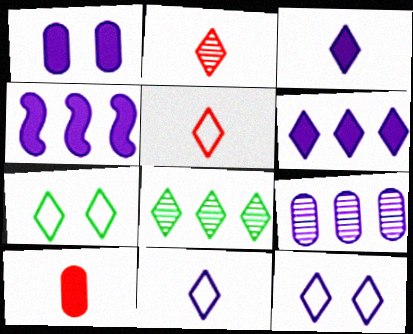[[1, 3, 4], 
[2, 6, 7]]